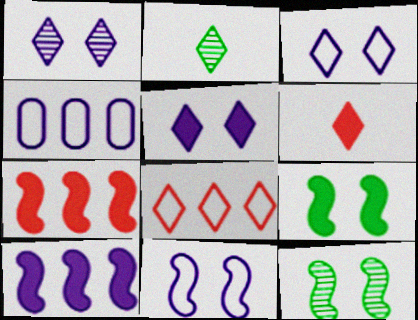[[1, 3, 5], 
[2, 5, 8], 
[4, 6, 12]]